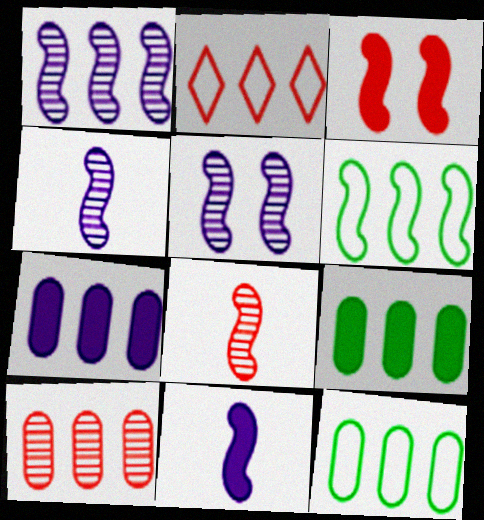[[1, 2, 9], 
[1, 4, 5], 
[3, 4, 6], 
[7, 10, 12]]